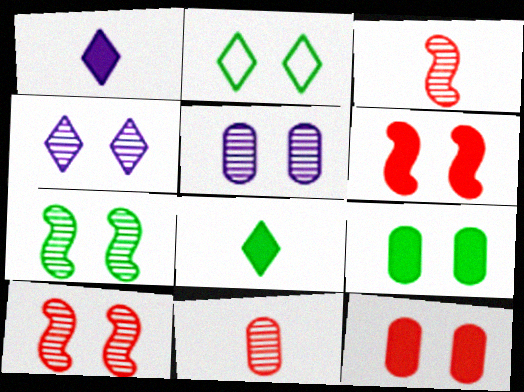[[2, 5, 6], 
[2, 7, 9]]